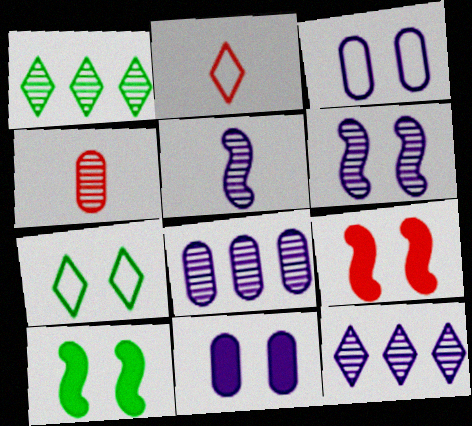[[1, 4, 6], 
[2, 8, 10]]